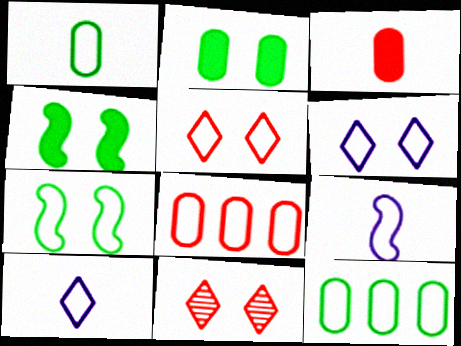[[5, 9, 12], 
[7, 8, 10]]